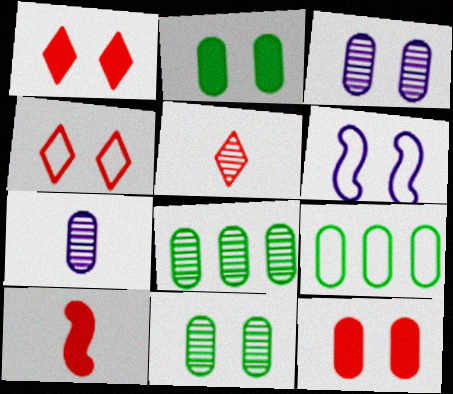[[1, 6, 11], 
[7, 9, 12]]